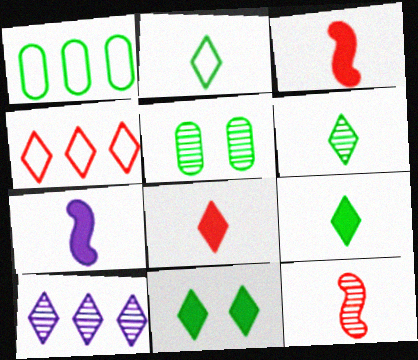[[2, 6, 9], 
[4, 5, 7], 
[5, 10, 12]]